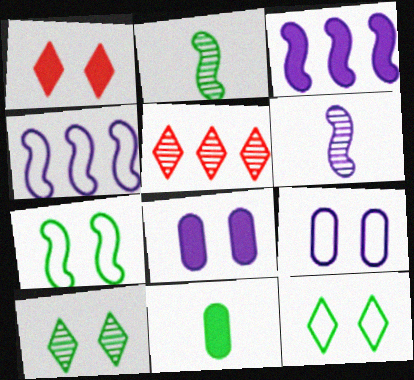[[1, 3, 11]]